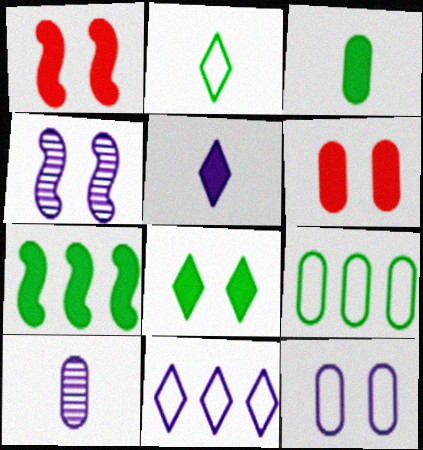[[3, 7, 8], 
[5, 6, 7], 
[6, 9, 10]]